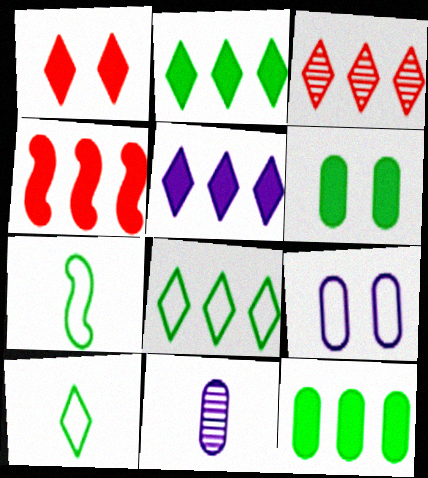[[3, 5, 8], 
[4, 5, 12]]